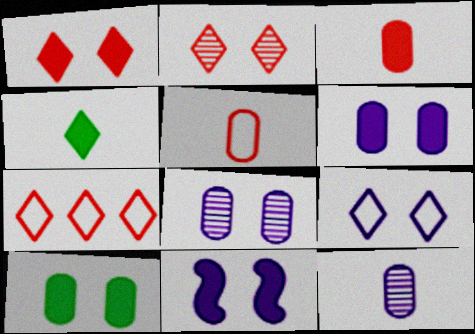[[1, 10, 11], 
[8, 9, 11]]